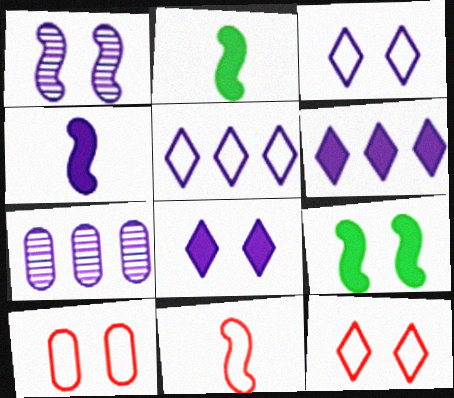[[2, 7, 12], 
[3, 4, 7]]